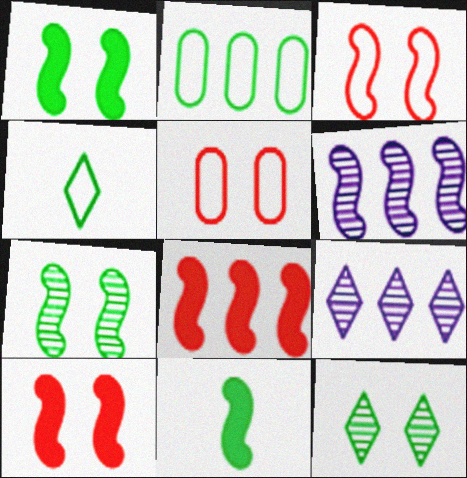[[2, 8, 9], 
[2, 11, 12], 
[3, 6, 11], 
[5, 9, 11]]